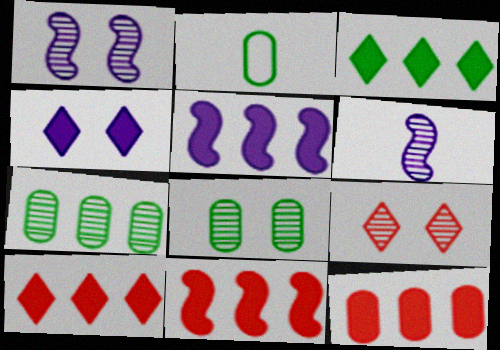[[1, 2, 10], 
[1, 8, 9], 
[2, 5, 9], 
[3, 5, 12], 
[6, 7, 9], 
[10, 11, 12]]